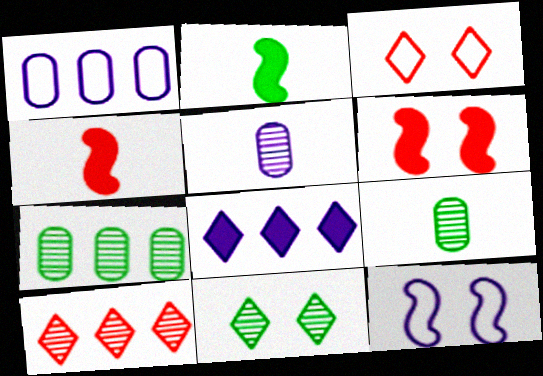[[1, 4, 11], 
[5, 8, 12]]